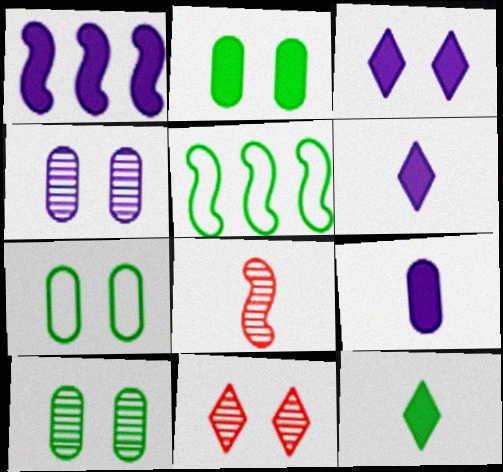[[1, 3, 9], 
[2, 7, 10], 
[5, 9, 11], 
[5, 10, 12]]